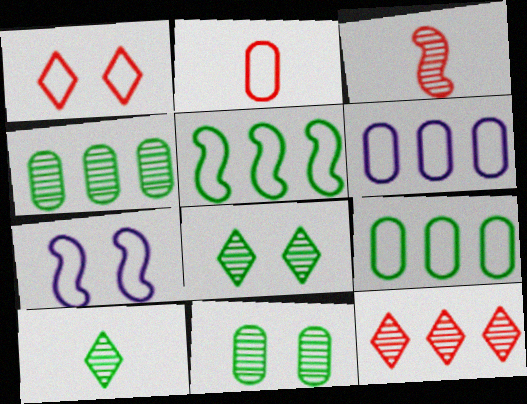[]